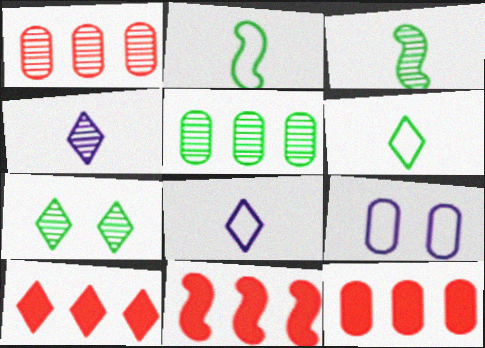[[3, 5, 7], 
[3, 9, 10], 
[7, 8, 10], 
[10, 11, 12]]